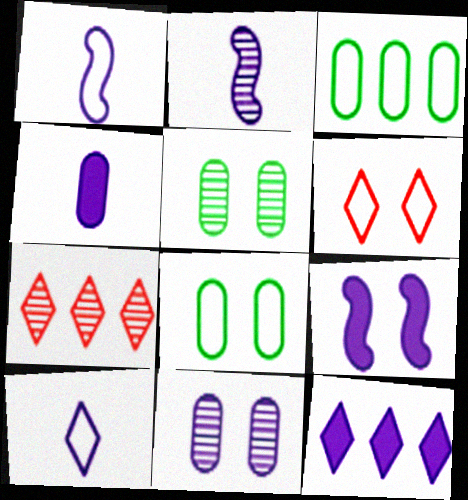[[1, 3, 6], 
[1, 11, 12], 
[2, 4, 10], 
[2, 5, 7], 
[4, 9, 12], 
[5, 6, 9]]